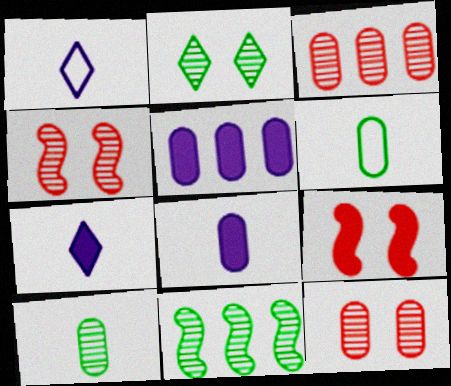[[2, 10, 11], 
[5, 6, 12]]